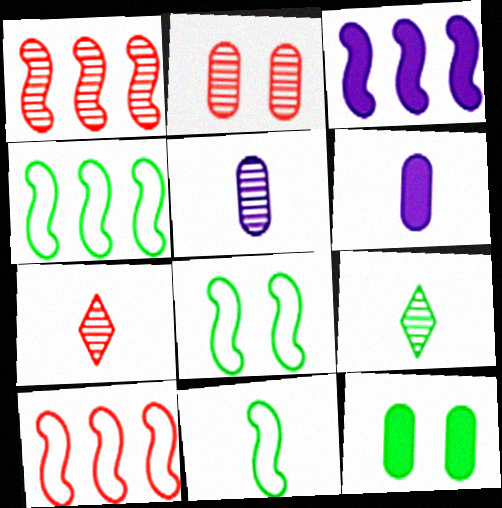[[1, 2, 7], 
[1, 3, 4], 
[4, 8, 11], 
[4, 9, 12], 
[6, 7, 11]]